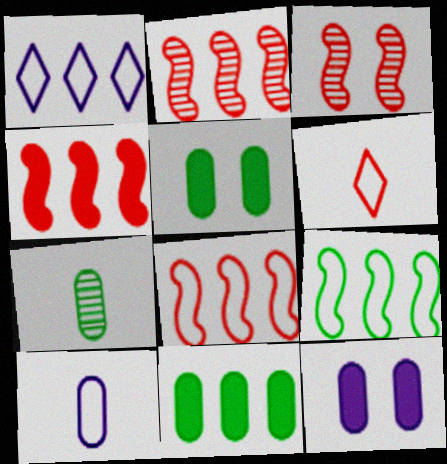[[1, 2, 11], 
[2, 4, 8]]